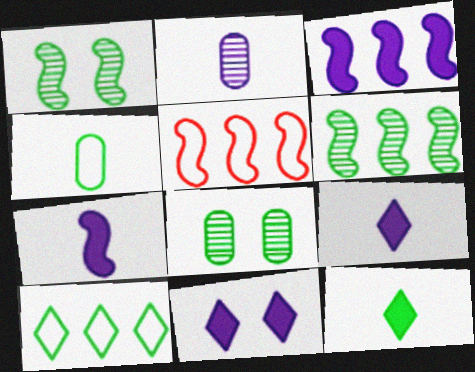[[1, 5, 7], 
[3, 5, 6], 
[5, 8, 9]]